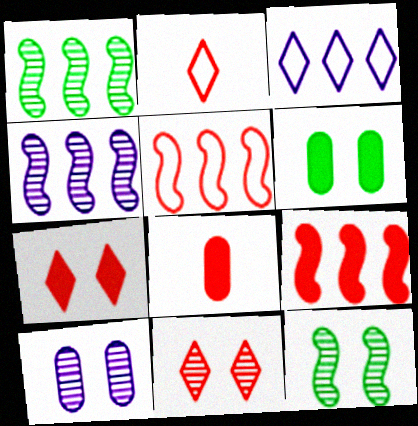[[2, 4, 6], 
[3, 8, 12], 
[5, 8, 11], 
[7, 8, 9], 
[10, 11, 12]]